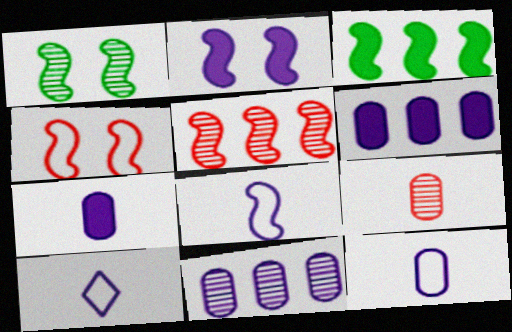[[1, 2, 4], 
[2, 10, 11], 
[8, 10, 12]]